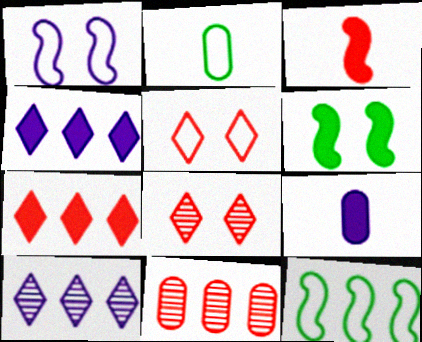[[1, 9, 10], 
[3, 5, 11], 
[4, 11, 12], 
[6, 7, 9], 
[8, 9, 12]]